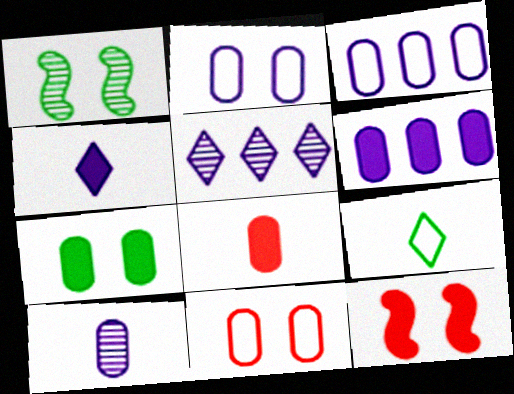[[2, 6, 10], 
[6, 7, 8]]